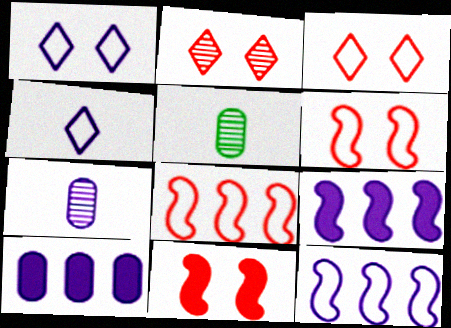[[1, 7, 9], 
[3, 5, 9]]